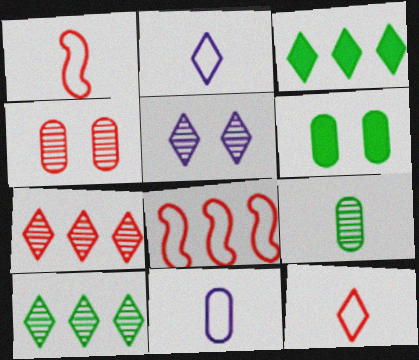[[3, 5, 12]]